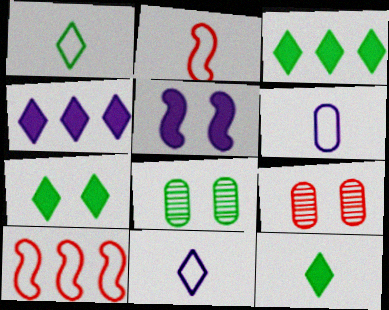[[1, 2, 6], 
[2, 4, 8], 
[3, 7, 12]]